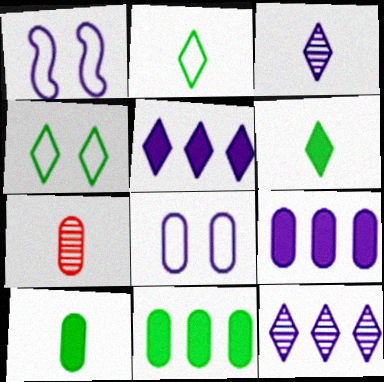[[1, 3, 9], 
[7, 8, 11]]